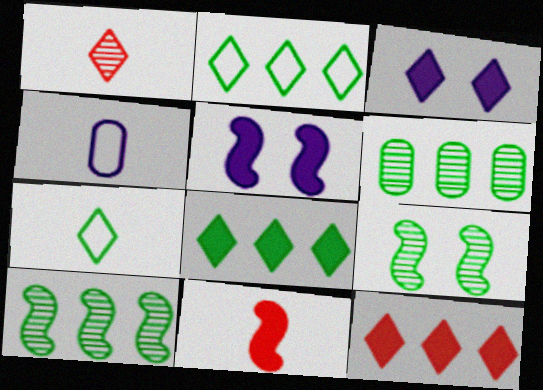[[1, 2, 3], 
[4, 9, 12]]